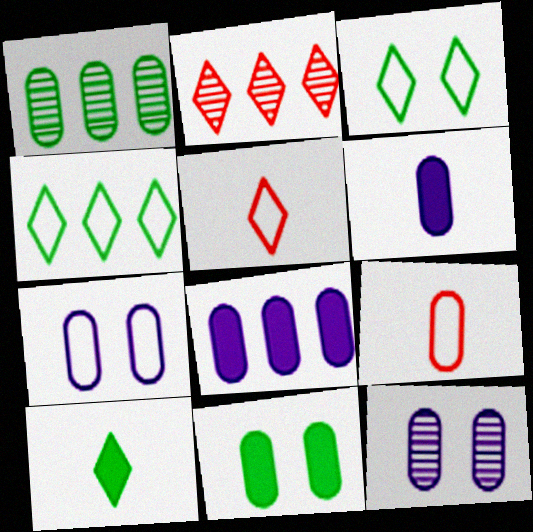[]